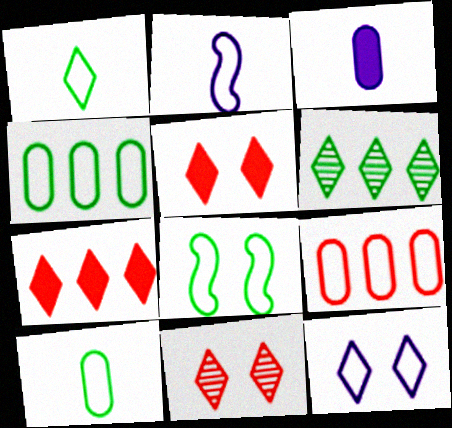[[1, 4, 8]]